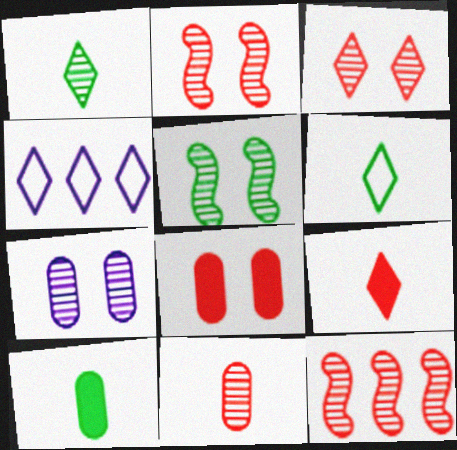[[1, 7, 12], 
[2, 4, 10], 
[3, 5, 7], 
[3, 11, 12]]